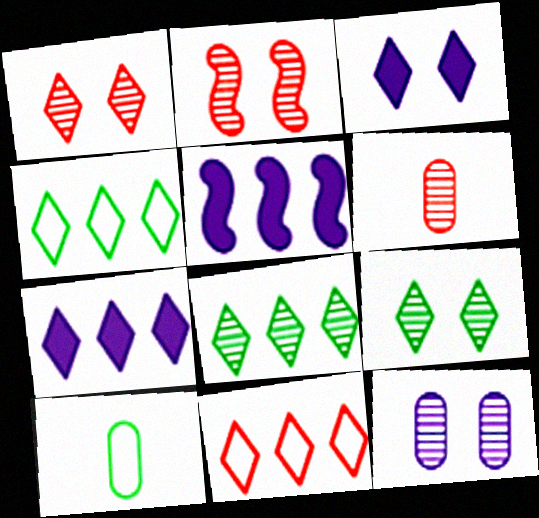[[1, 5, 10], 
[2, 7, 10], 
[2, 9, 12], 
[7, 8, 11]]